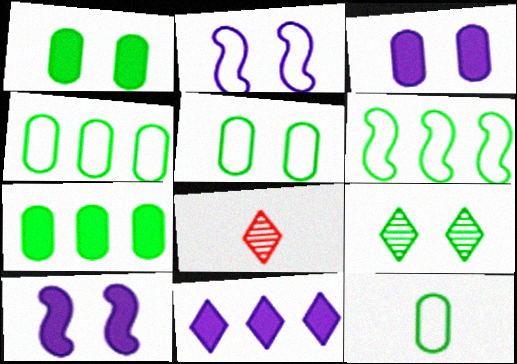[[2, 7, 8], 
[3, 6, 8], 
[4, 5, 12], 
[4, 8, 10]]